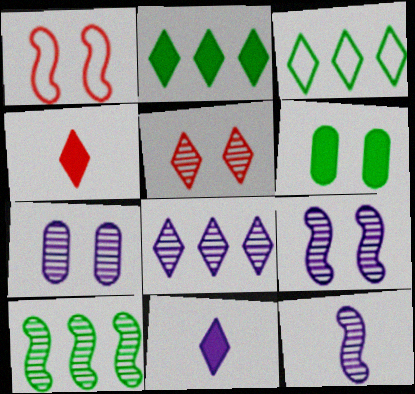[[3, 5, 11], 
[7, 8, 12]]